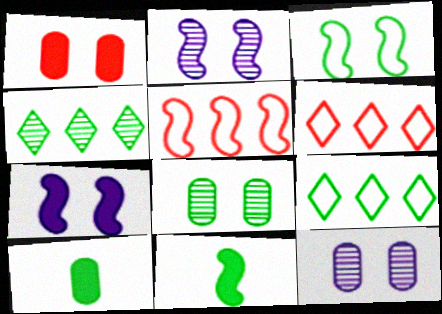[[2, 5, 11], 
[2, 6, 10], 
[3, 4, 10], 
[6, 11, 12], 
[8, 9, 11]]